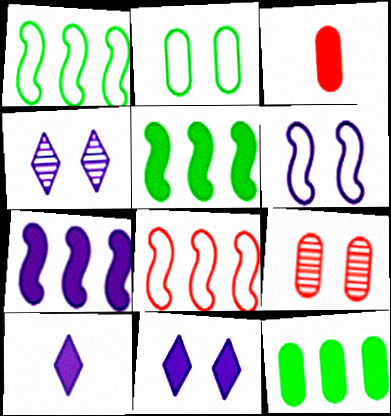[[1, 3, 4], 
[1, 9, 10], 
[3, 5, 11]]